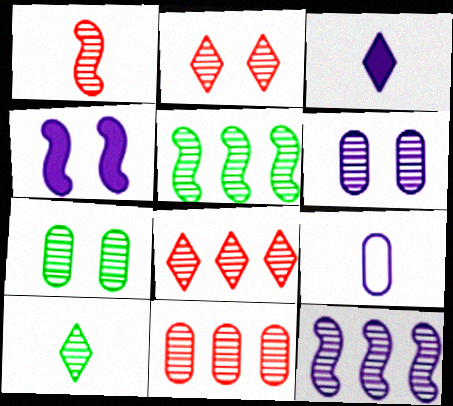[[1, 2, 11], 
[5, 7, 10]]